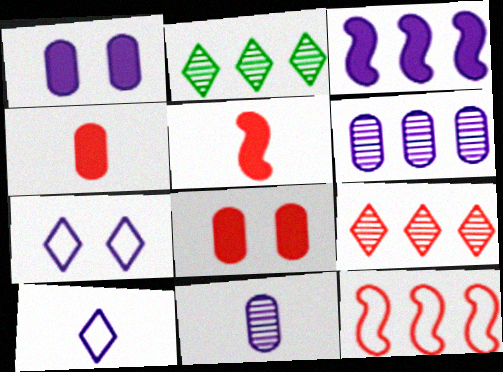[[3, 7, 11]]